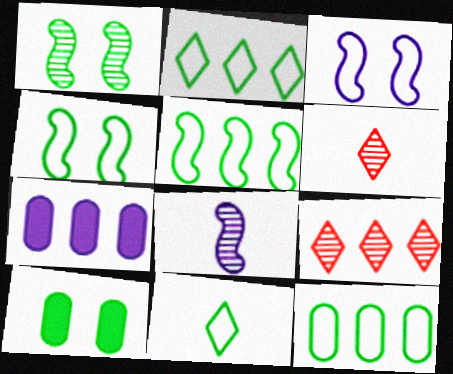[[2, 5, 12], 
[4, 6, 7], 
[4, 11, 12], 
[5, 7, 9]]